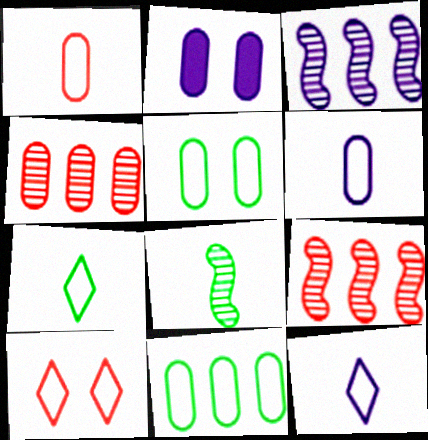[[2, 3, 12], 
[2, 7, 9]]